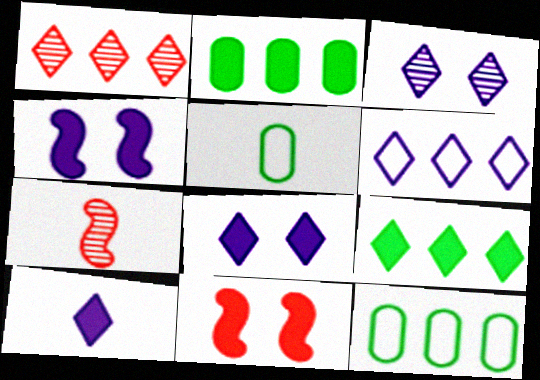[[1, 4, 5], 
[1, 6, 9], 
[2, 10, 11], 
[3, 6, 10], 
[5, 7, 10], 
[7, 8, 12]]